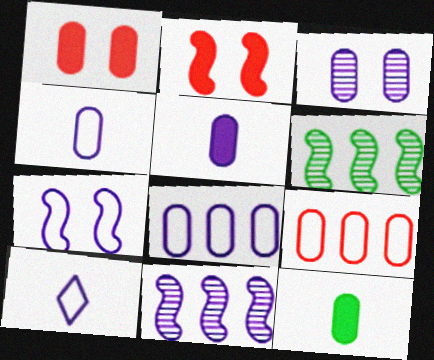[[1, 6, 10], 
[3, 5, 8], 
[3, 9, 12], 
[7, 8, 10]]